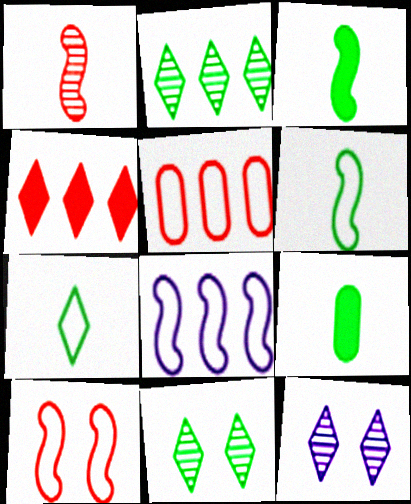[[3, 5, 12], 
[4, 7, 12], 
[6, 8, 10]]